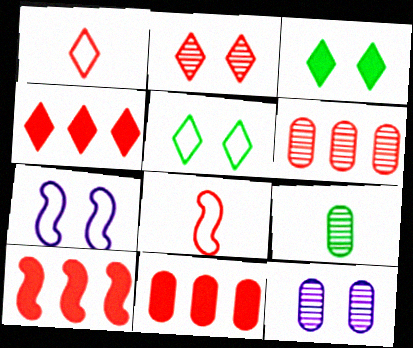[[1, 2, 4], 
[2, 8, 11], 
[4, 7, 9], 
[4, 10, 11], 
[6, 9, 12]]